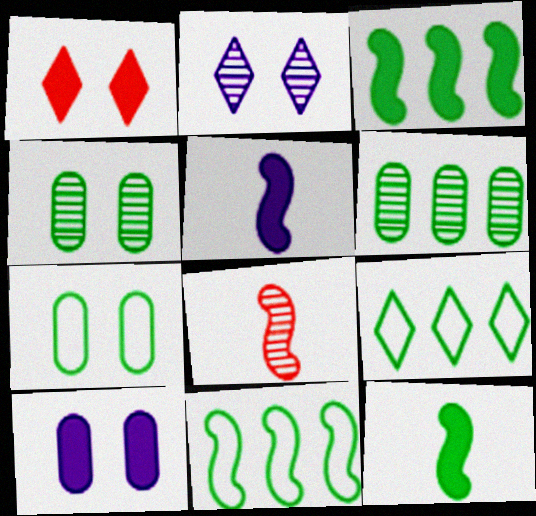[[2, 6, 8], 
[3, 6, 9], 
[4, 9, 12], 
[8, 9, 10]]